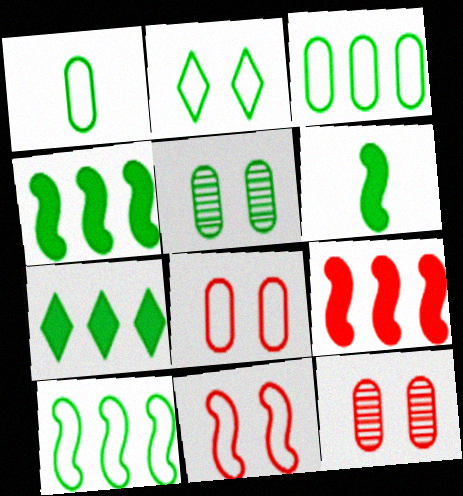[[1, 2, 10]]